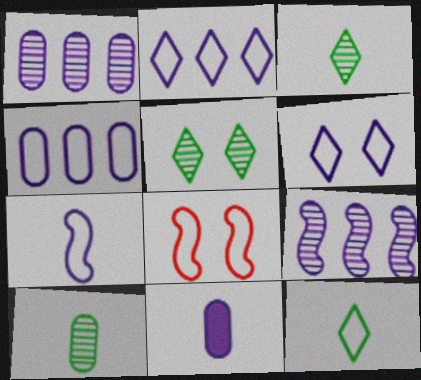[[4, 6, 7], 
[4, 8, 12], 
[6, 9, 11]]